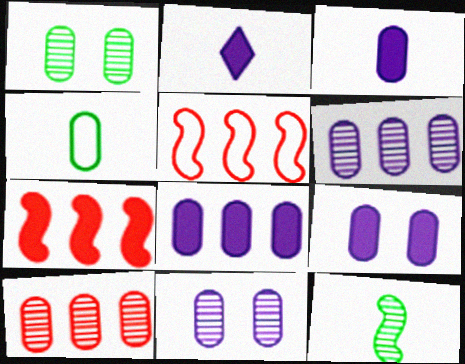[[1, 2, 5], 
[3, 8, 9], 
[4, 9, 10]]